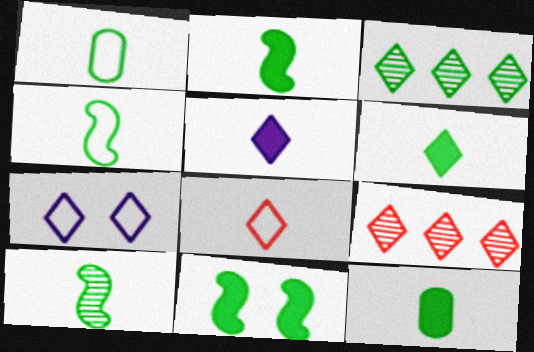[[1, 3, 11], 
[1, 6, 10], 
[2, 4, 10], 
[2, 6, 12], 
[6, 7, 9]]